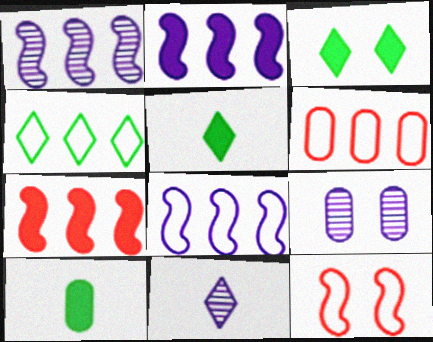[[1, 2, 8], 
[1, 9, 11], 
[3, 9, 12], 
[4, 6, 8], 
[6, 9, 10]]